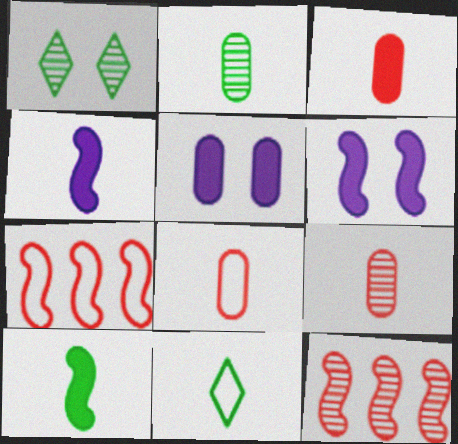[[2, 10, 11], 
[3, 8, 9], 
[4, 9, 11], 
[5, 11, 12]]